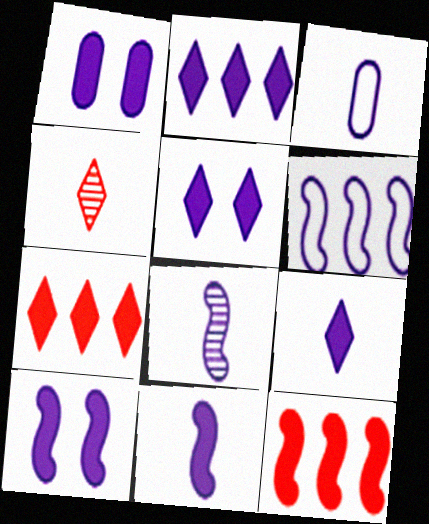[[1, 2, 11], 
[1, 5, 10], 
[2, 5, 9], 
[3, 8, 9], 
[6, 8, 10]]